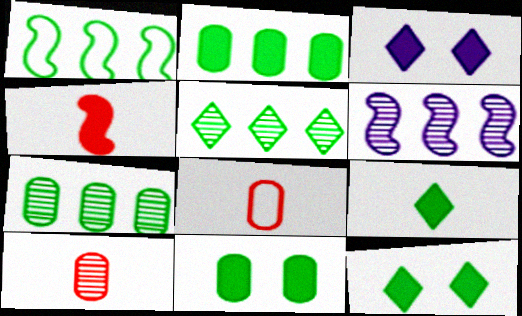[[1, 2, 5], 
[1, 3, 10], 
[2, 3, 4], 
[6, 8, 12]]